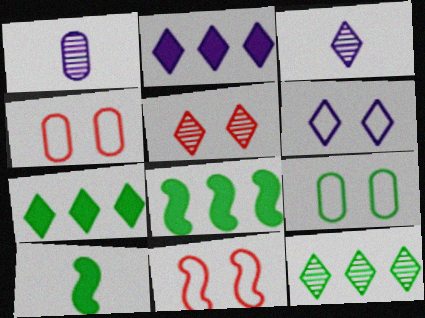[[1, 7, 11], 
[2, 3, 6], 
[3, 4, 8], 
[3, 5, 12], 
[6, 9, 11], 
[9, 10, 12]]